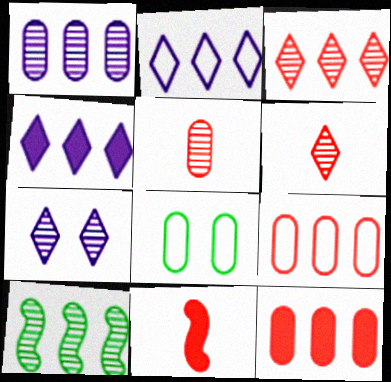[[1, 3, 10], 
[2, 10, 12], 
[4, 9, 10], 
[5, 7, 10]]